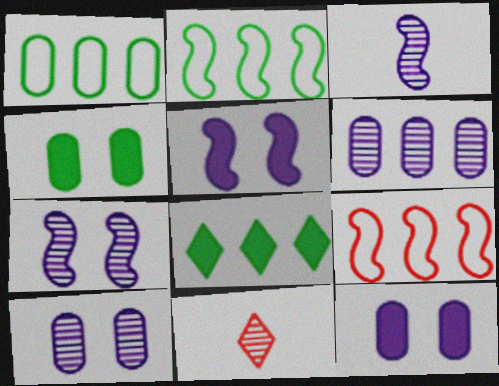[[1, 5, 11], 
[2, 11, 12], 
[6, 8, 9]]